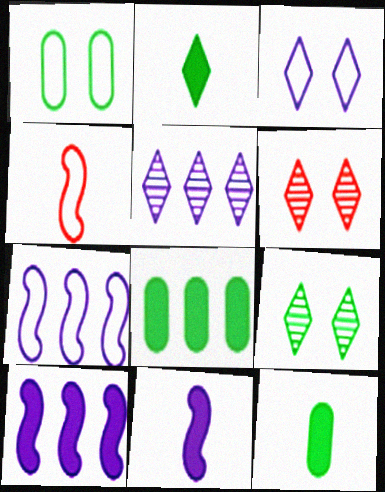[[6, 7, 12]]